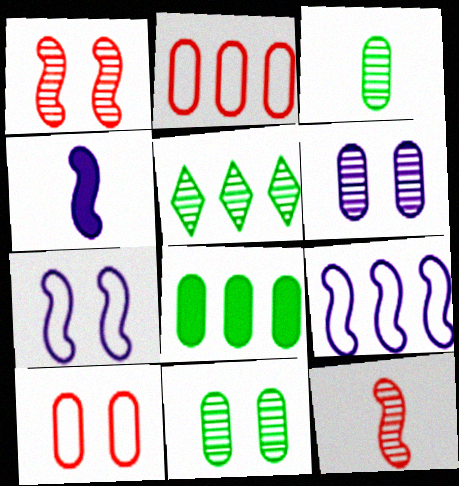[[4, 5, 10], 
[5, 6, 12]]